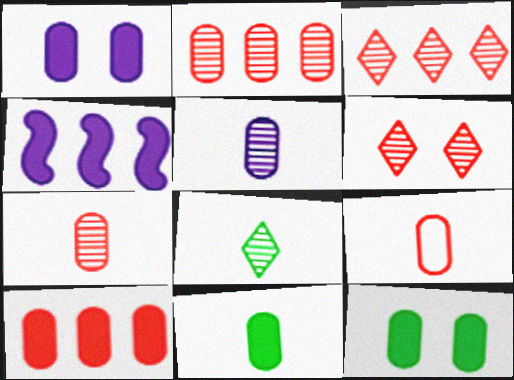[[1, 10, 11], 
[5, 9, 11]]